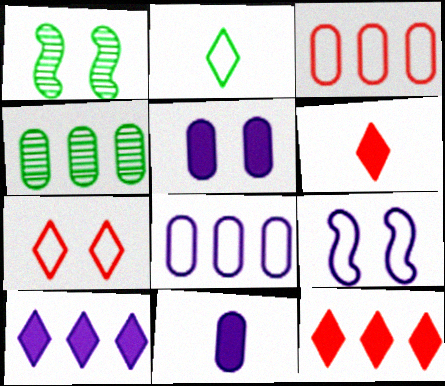[[1, 5, 7], 
[1, 6, 8], 
[2, 3, 9], 
[4, 6, 9]]